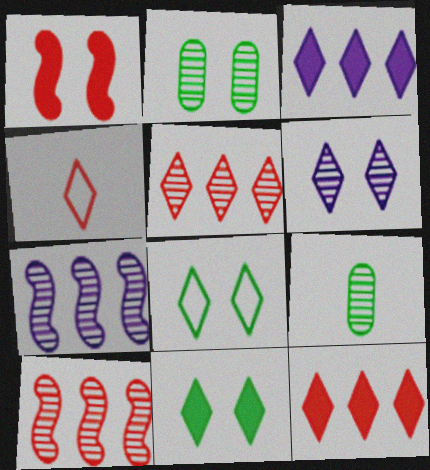[[6, 9, 10]]